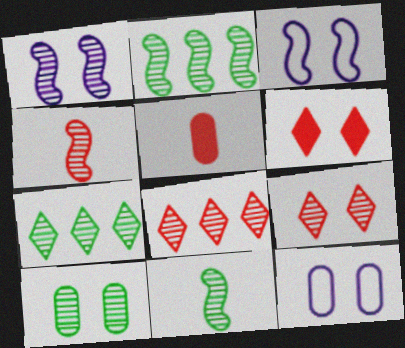[[1, 2, 4], 
[1, 9, 10], 
[3, 5, 7], 
[3, 6, 10], 
[7, 10, 11]]